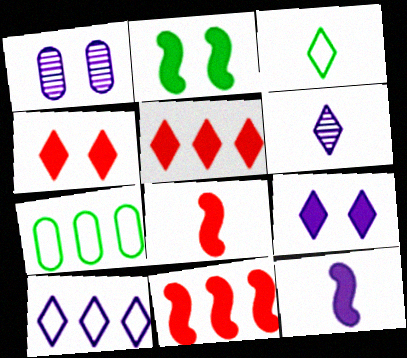[[1, 3, 11], 
[1, 10, 12], 
[2, 11, 12], 
[6, 9, 10]]